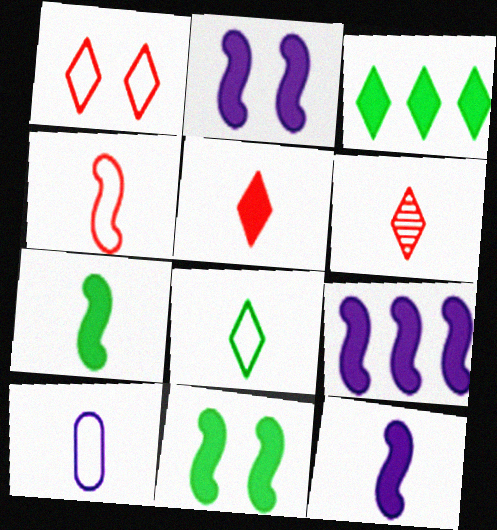[[2, 9, 12], 
[4, 8, 10], 
[6, 7, 10]]